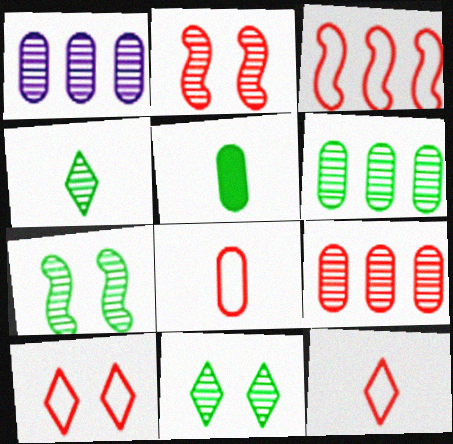[[1, 2, 4], 
[1, 6, 9], 
[3, 8, 10], 
[4, 6, 7]]